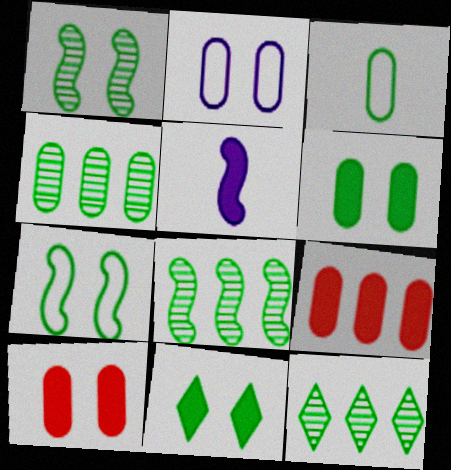[[3, 4, 6], 
[3, 8, 11], 
[4, 8, 12], 
[5, 9, 11]]